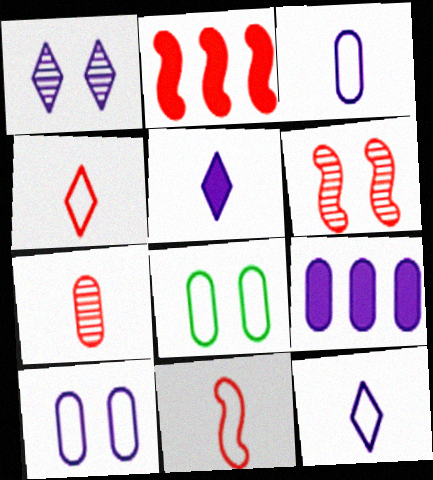[[2, 6, 11], 
[7, 8, 9]]